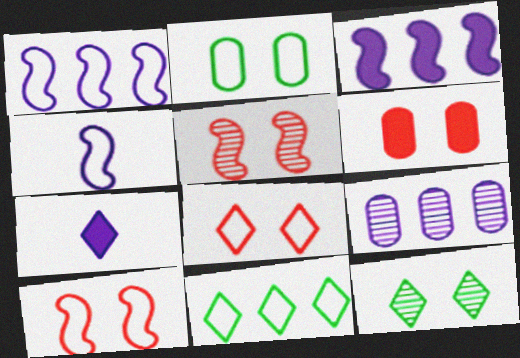[[5, 6, 8]]